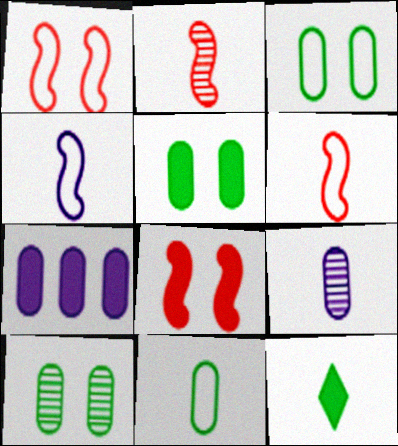[[3, 5, 10], 
[6, 9, 12], 
[7, 8, 12]]